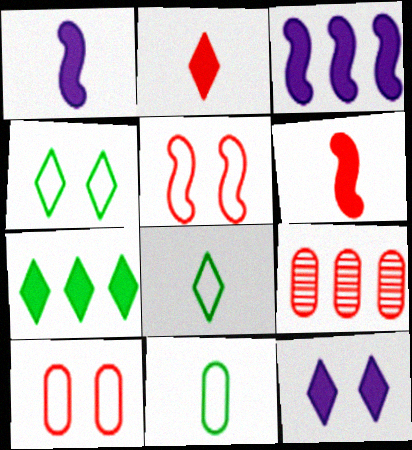[[1, 4, 9], 
[2, 5, 9], 
[2, 7, 12]]